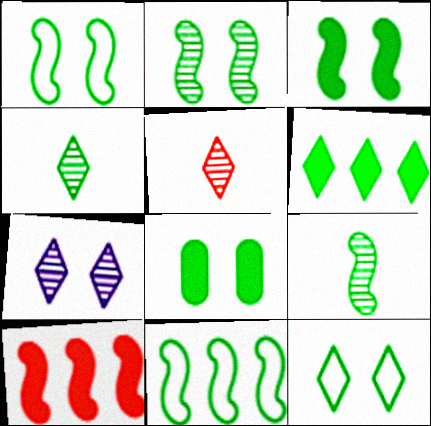[[1, 2, 3], 
[2, 8, 12], 
[3, 9, 11], 
[4, 6, 12], 
[4, 8, 11]]